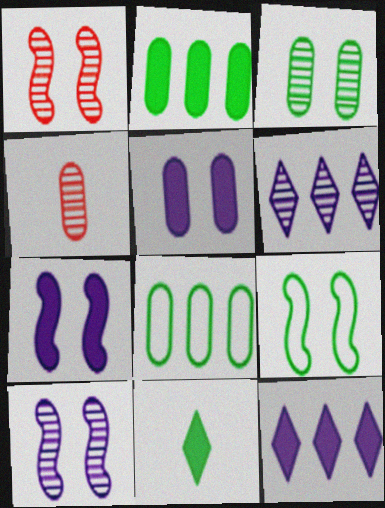[[1, 7, 9], 
[4, 5, 8], 
[4, 9, 12]]